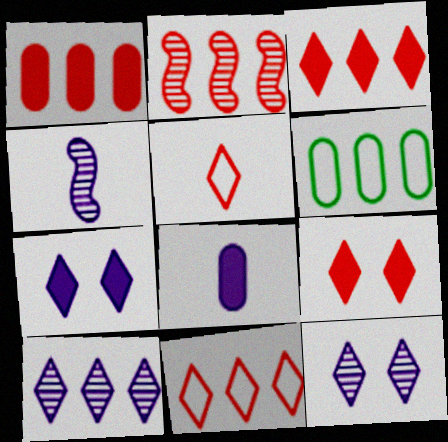[[1, 2, 11], 
[4, 6, 9]]